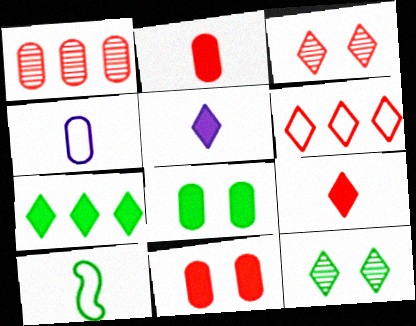[[1, 4, 8], 
[3, 6, 9], 
[5, 6, 12]]